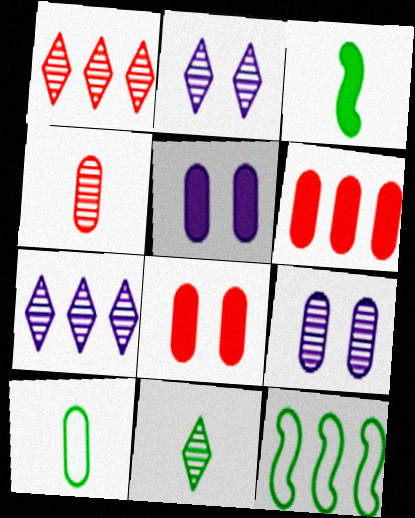[[1, 2, 11], 
[3, 10, 11], 
[6, 7, 12], 
[6, 9, 10]]